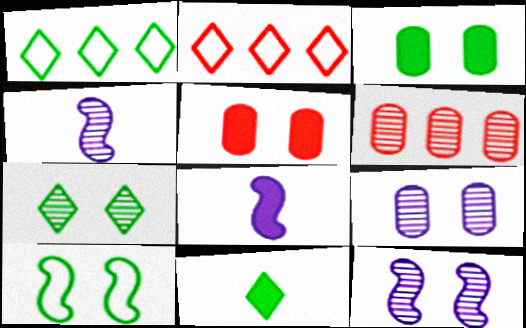[[1, 4, 5], 
[1, 7, 11], 
[2, 3, 4], 
[3, 7, 10], 
[4, 6, 7]]